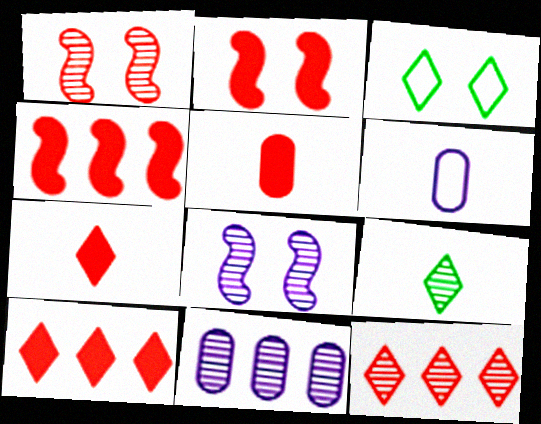[[1, 9, 11], 
[2, 5, 10]]